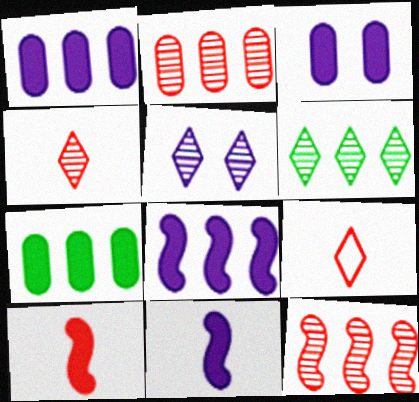[[4, 5, 6]]